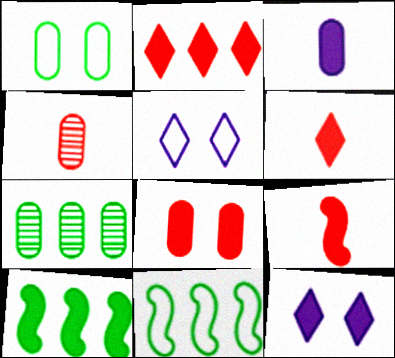[[2, 8, 9], 
[4, 5, 10], 
[4, 11, 12], 
[5, 7, 9]]